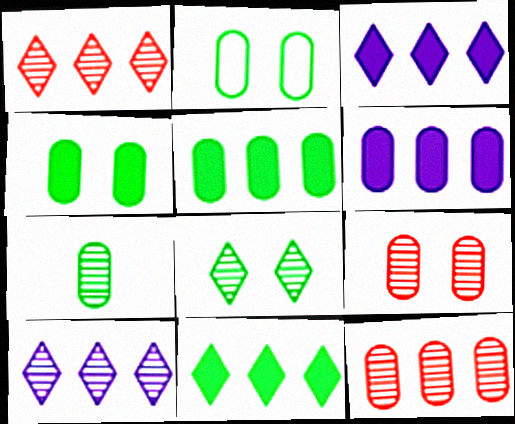[[2, 5, 7]]